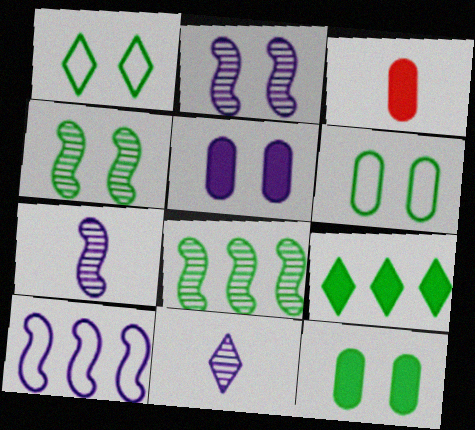[[1, 4, 12], 
[5, 10, 11]]